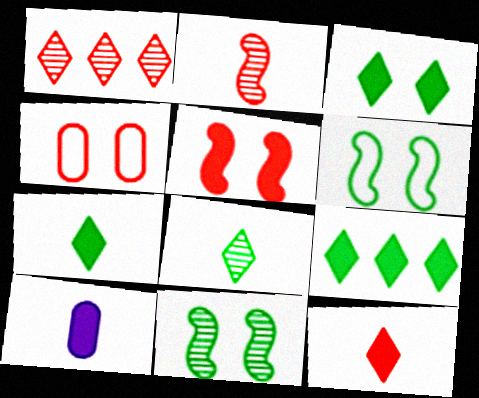[[1, 6, 10], 
[3, 7, 9], 
[5, 9, 10]]